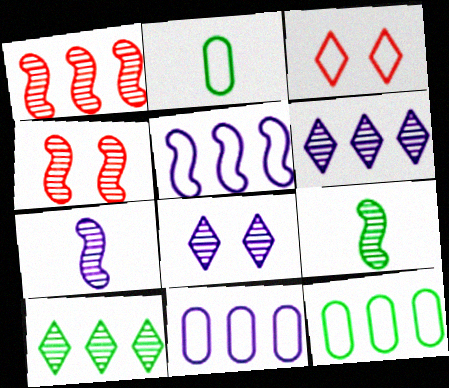[[2, 3, 5]]